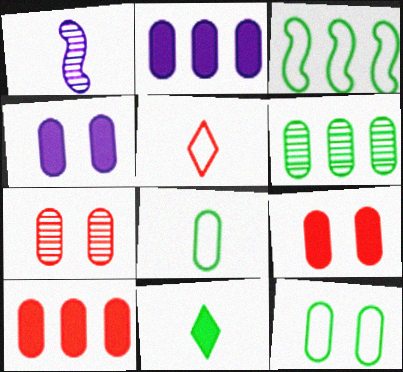[[2, 7, 8], 
[4, 7, 12]]